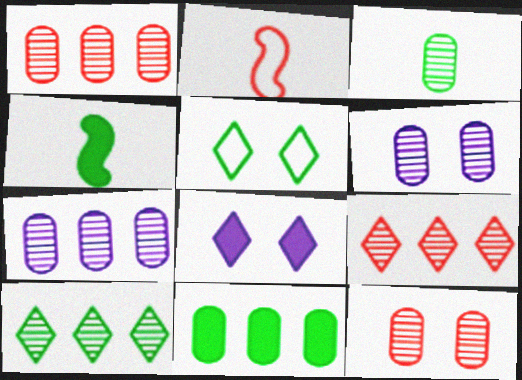[[1, 3, 6], 
[3, 7, 12]]